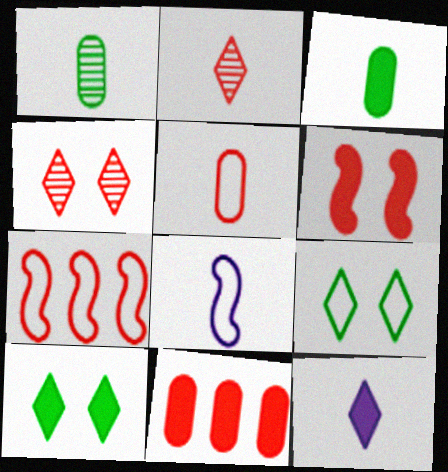[[2, 3, 8]]